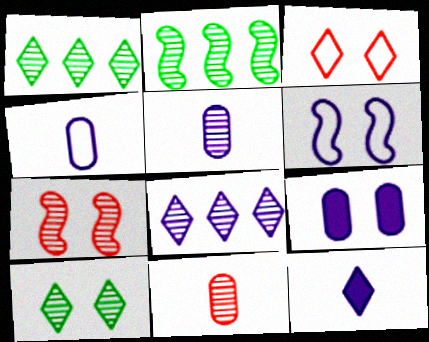[[1, 3, 12], 
[1, 5, 7]]